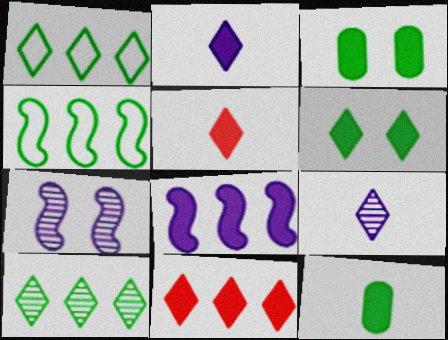[[2, 6, 11], 
[3, 5, 8]]